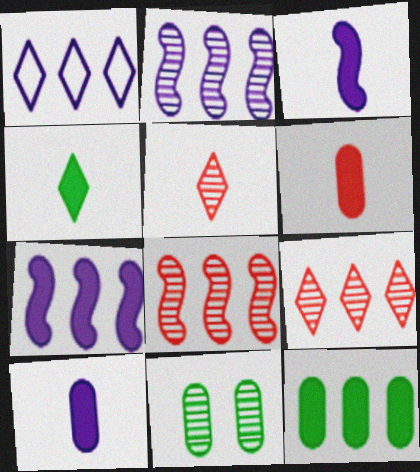[[1, 8, 12], 
[2, 5, 11], 
[3, 4, 6]]